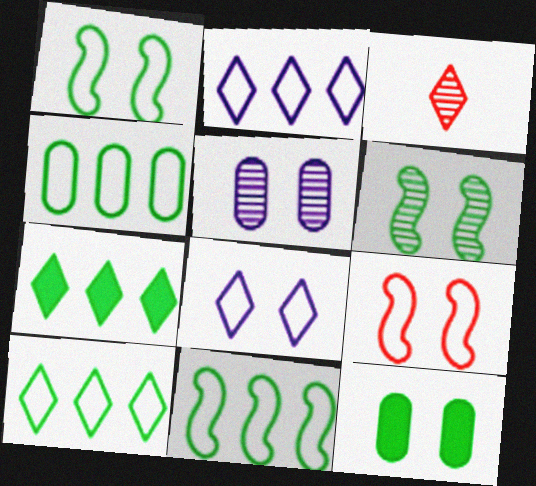[[3, 7, 8], 
[4, 10, 11]]